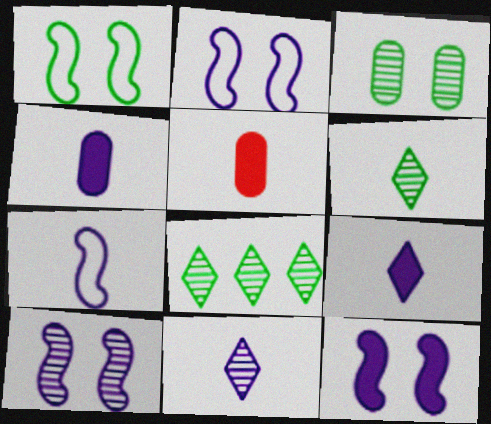[[2, 5, 8], 
[2, 10, 12], 
[4, 7, 11], 
[5, 6, 7]]